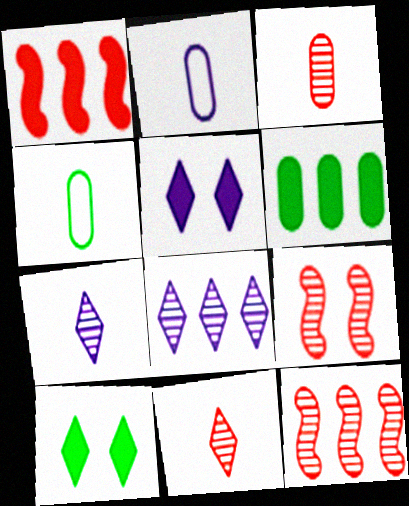[[2, 10, 12], 
[4, 5, 12]]